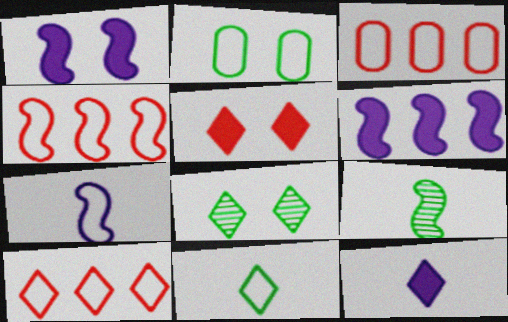[[1, 4, 9], 
[2, 7, 10], 
[3, 4, 10], 
[8, 10, 12]]